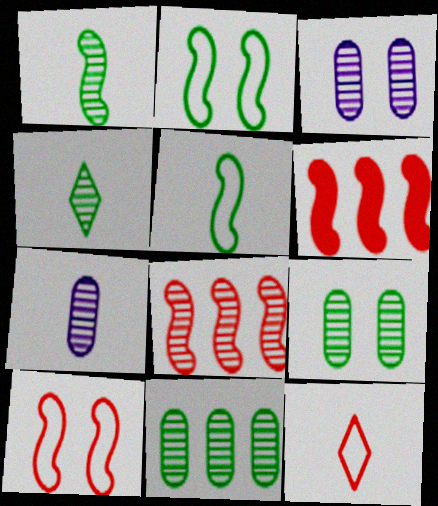[[3, 4, 8]]